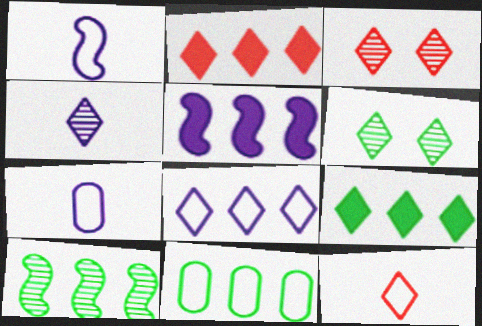[[2, 3, 12], 
[9, 10, 11]]